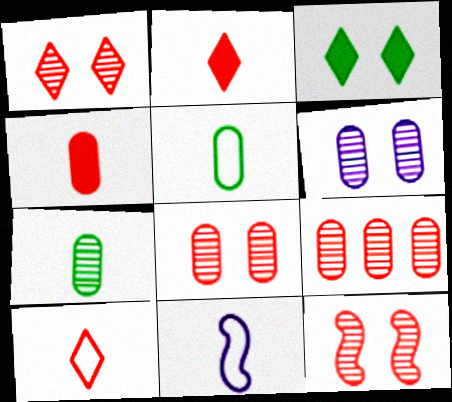[[1, 8, 12], 
[2, 7, 11], 
[3, 9, 11], 
[5, 10, 11], 
[6, 7, 9]]